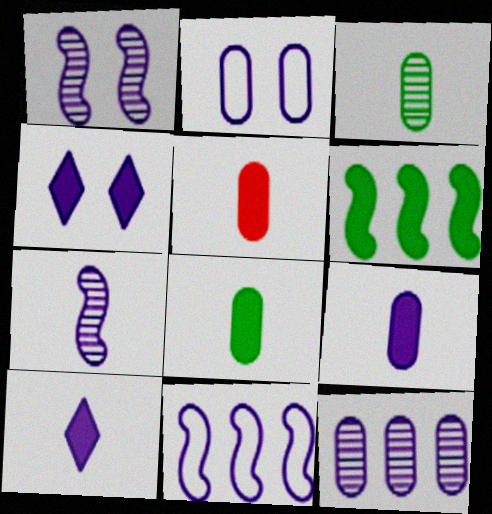[[1, 2, 4], 
[2, 9, 12], 
[4, 5, 6], 
[5, 8, 9]]